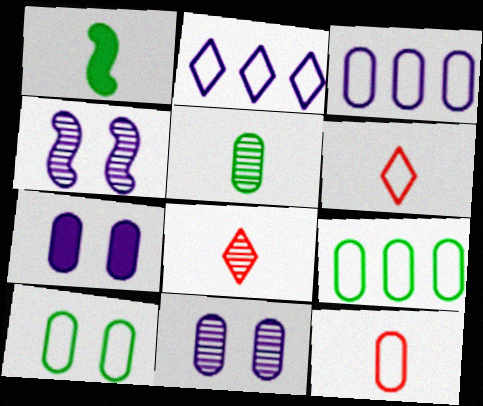[[3, 10, 12]]